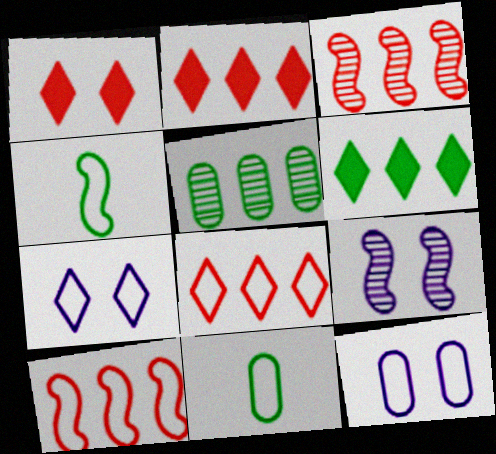[[2, 9, 11], 
[4, 8, 12], 
[7, 10, 11]]